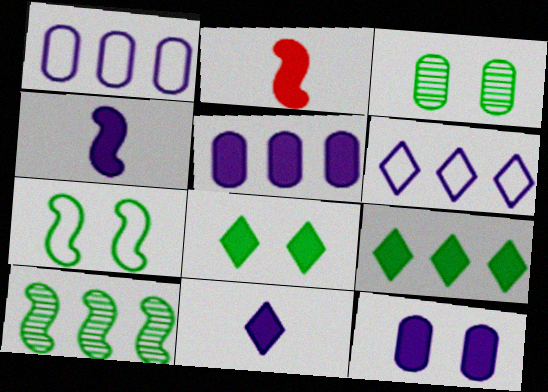[[2, 3, 6], 
[2, 5, 8], 
[2, 9, 12], 
[3, 7, 8]]